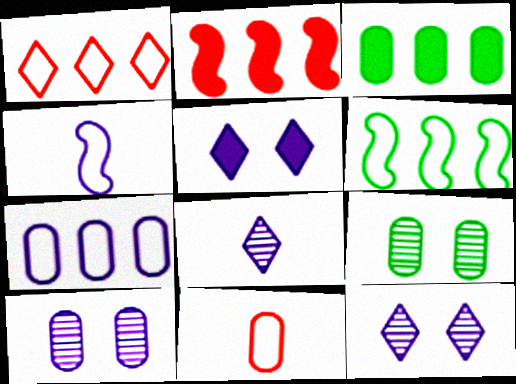[[1, 6, 7], 
[3, 10, 11]]